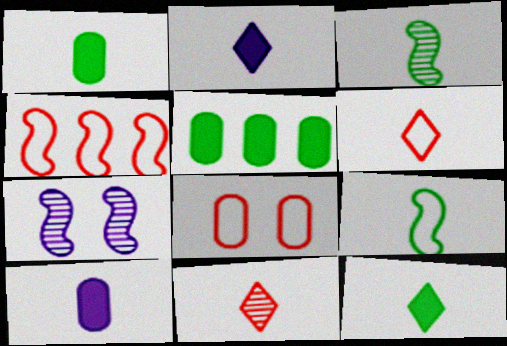[[3, 6, 10], 
[4, 6, 8], 
[5, 6, 7], 
[9, 10, 11]]